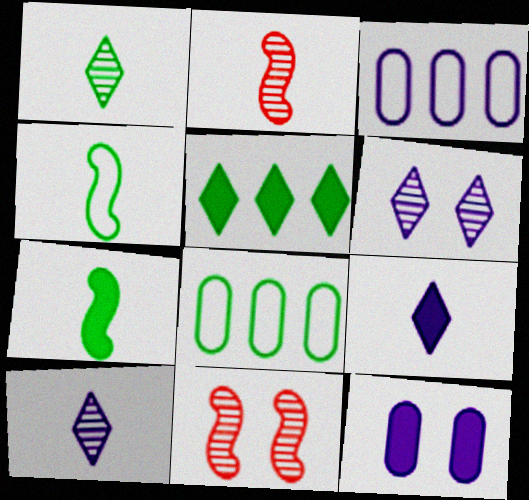[[8, 9, 11]]